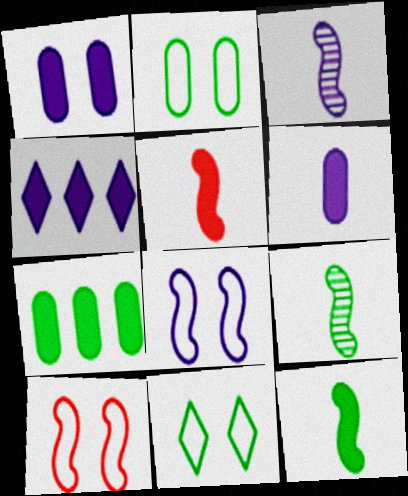[[7, 9, 11]]